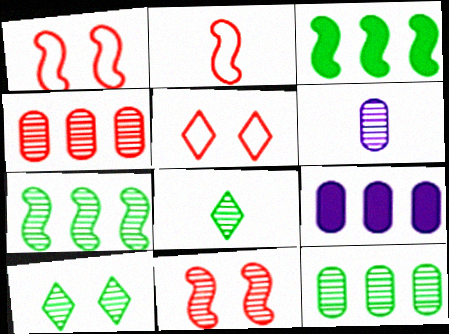[[1, 8, 9], 
[2, 9, 10], 
[3, 5, 6]]